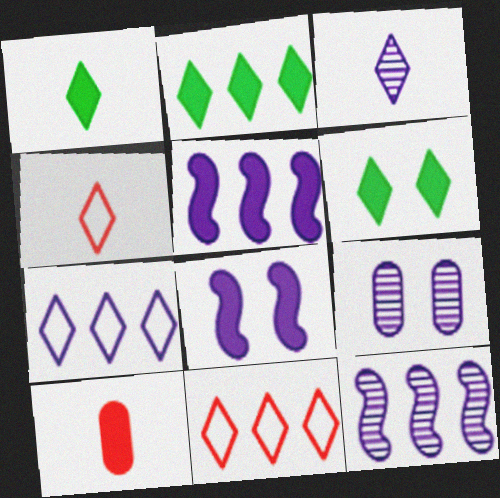[[1, 2, 6], 
[1, 3, 4], 
[2, 8, 10], 
[3, 6, 11], 
[3, 9, 12], 
[5, 6, 10]]